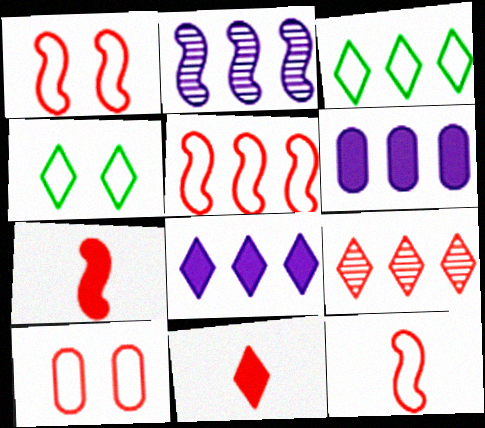[[1, 5, 12], 
[3, 8, 9], 
[7, 9, 10]]